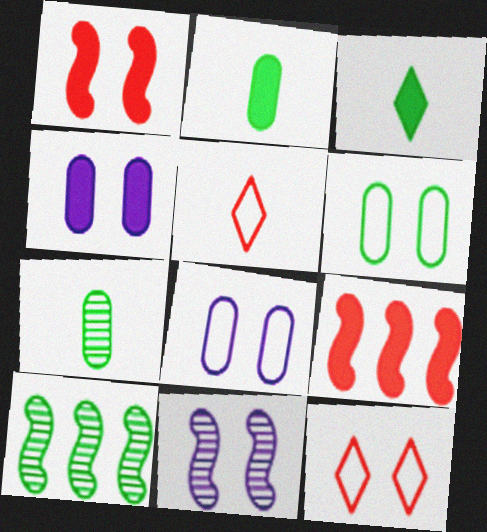[[3, 4, 9], 
[3, 6, 10], 
[4, 5, 10]]